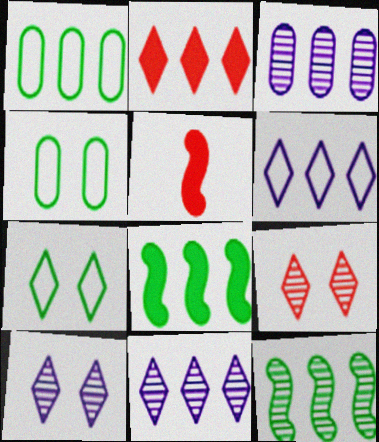[[1, 5, 10], 
[3, 5, 7], 
[4, 5, 11]]